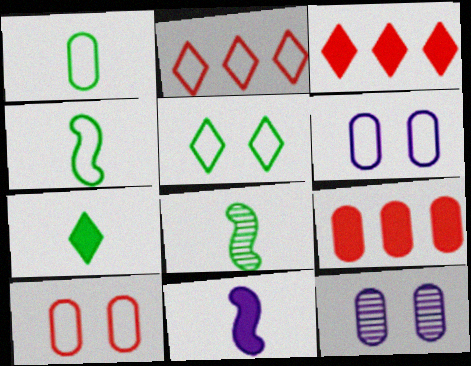[[1, 7, 8], 
[1, 9, 12], 
[2, 4, 6], 
[3, 4, 12], 
[3, 6, 8]]